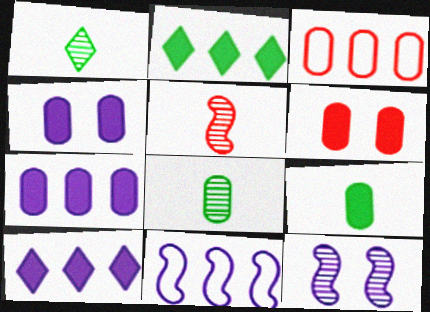[[1, 6, 11], 
[3, 4, 8], 
[6, 7, 9]]